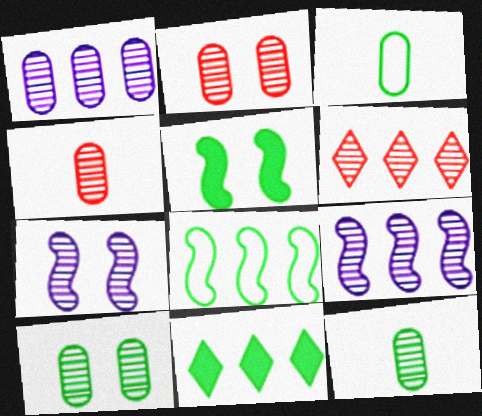[[1, 2, 12], 
[1, 4, 10], 
[6, 7, 12]]